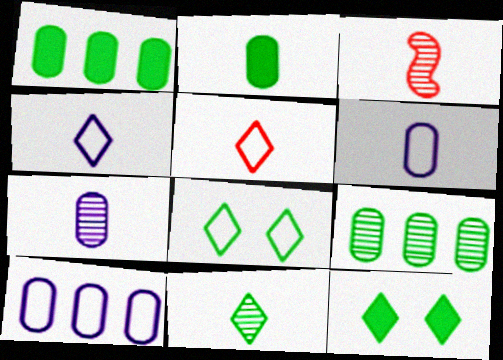[[2, 3, 4], 
[3, 7, 11], 
[3, 10, 12]]